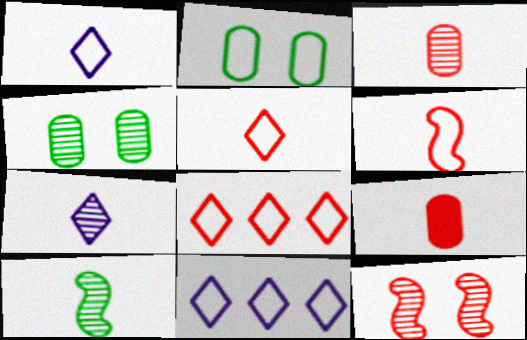[[1, 9, 10], 
[2, 6, 11], 
[3, 7, 10], 
[8, 9, 12]]